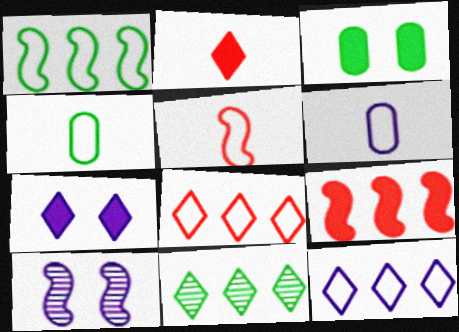[]